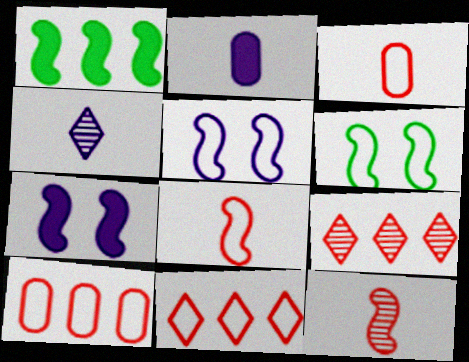[[1, 5, 12], 
[2, 6, 9]]